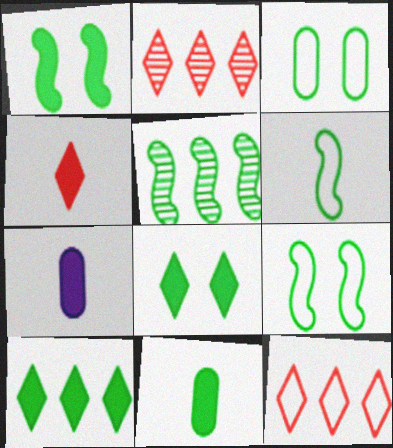[[1, 5, 6], 
[1, 10, 11], 
[2, 7, 9]]